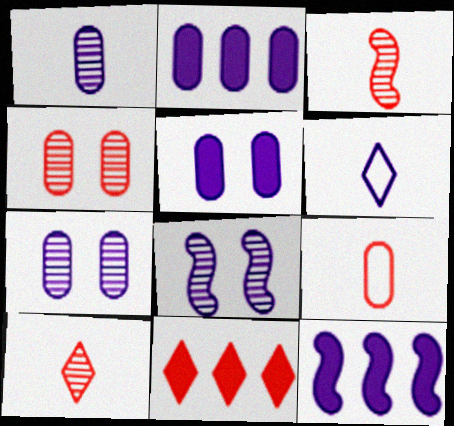[[2, 6, 8], 
[6, 7, 12]]